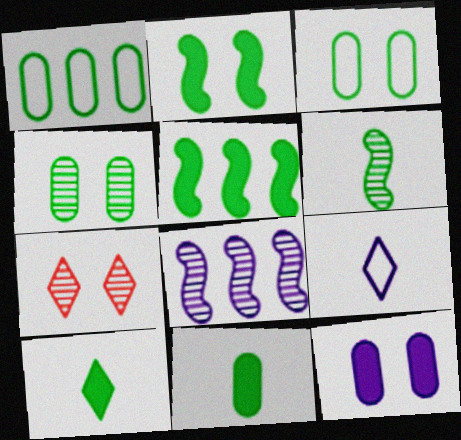[[1, 4, 11], 
[8, 9, 12]]